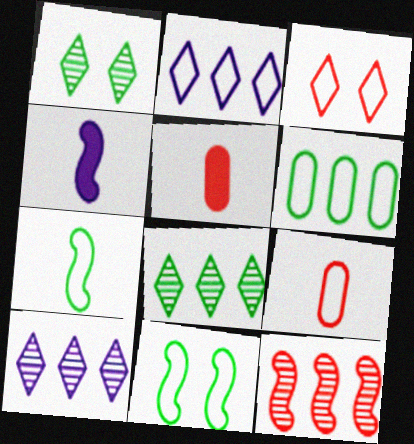[[2, 9, 11], 
[3, 5, 12], 
[4, 11, 12], 
[5, 10, 11]]